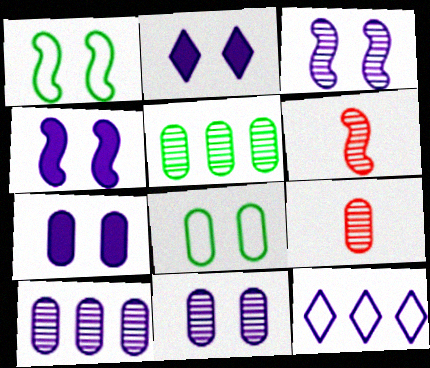[[2, 4, 7], 
[5, 9, 11]]